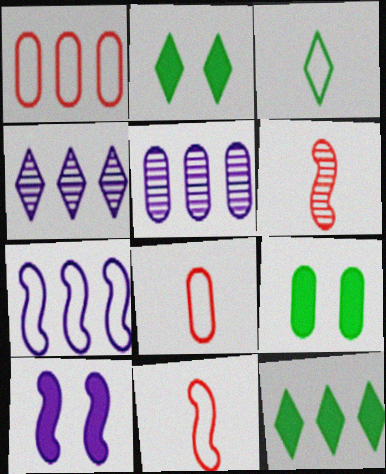[[2, 5, 11], 
[4, 9, 11], 
[5, 8, 9]]